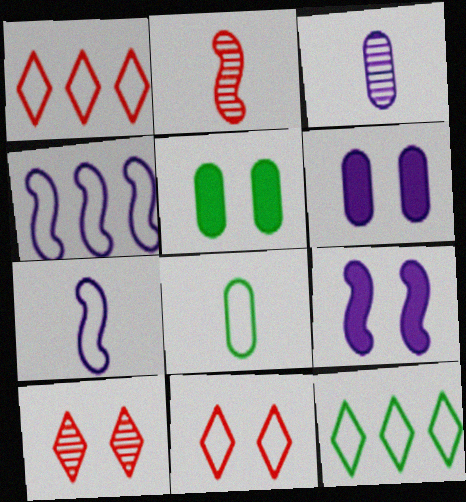[[2, 6, 12], 
[4, 8, 11]]